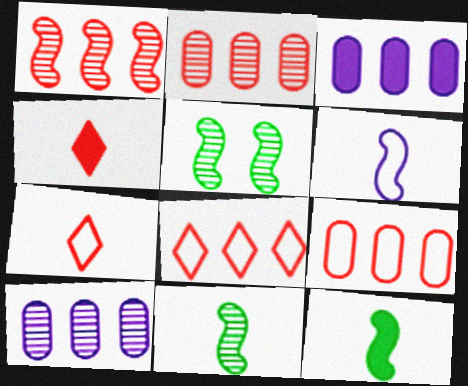[[3, 5, 7]]